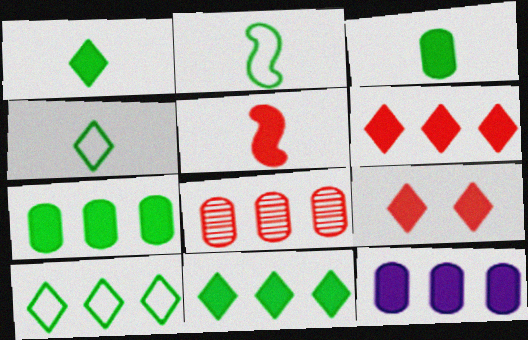[]